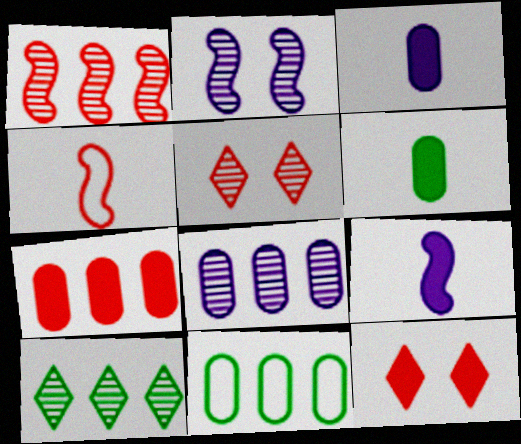[[1, 8, 10], 
[4, 5, 7], 
[5, 9, 11], 
[7, 8, 11]]